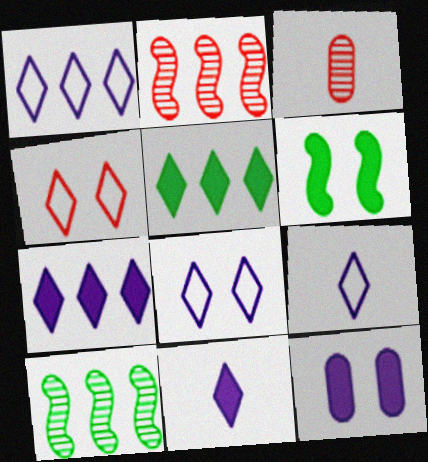[[1, 3, 6], 
[1, 8, 9]]